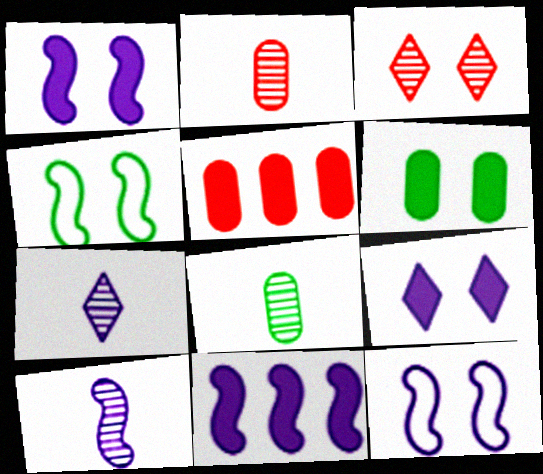[[3, 6, 12], 
[4, 5, 7], 
[10, 11, 12]]